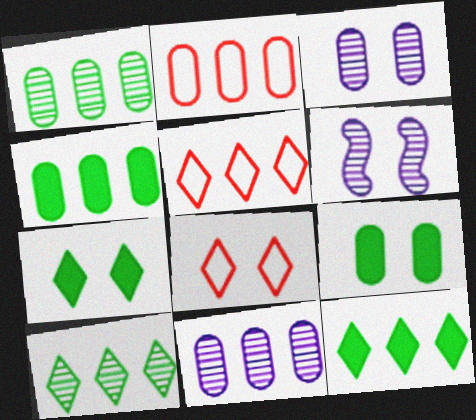[[2, 4, 11], 
[6, 8, 9]]